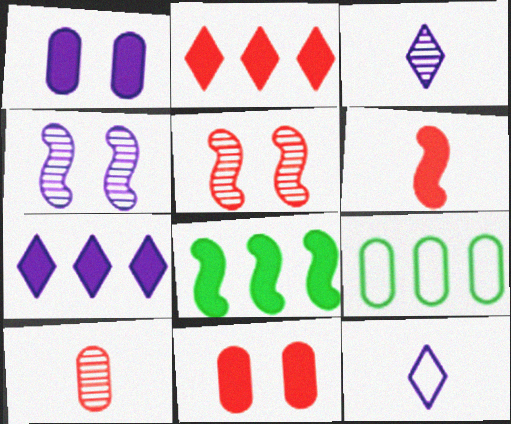[[1, 9, 10], 
[2, 6, 11]]